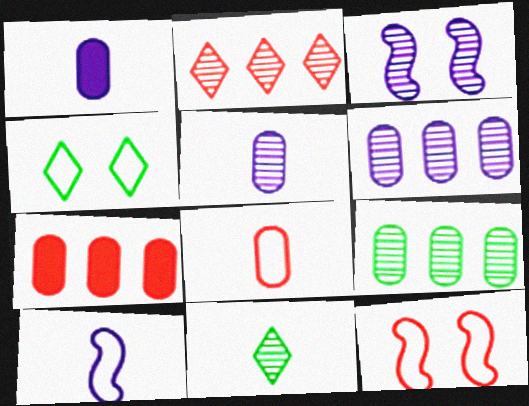[]